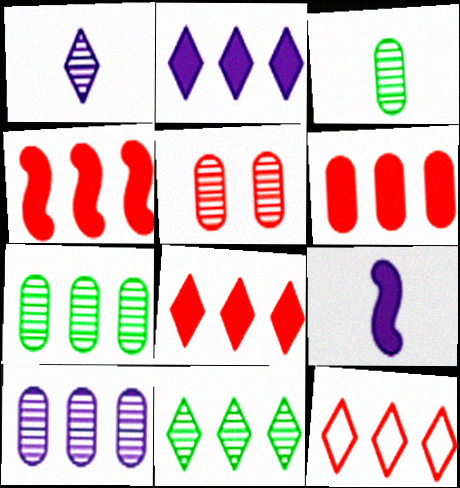[[2, 11, 12], 
[3, 5, 10], 
[4, 6, 8]]